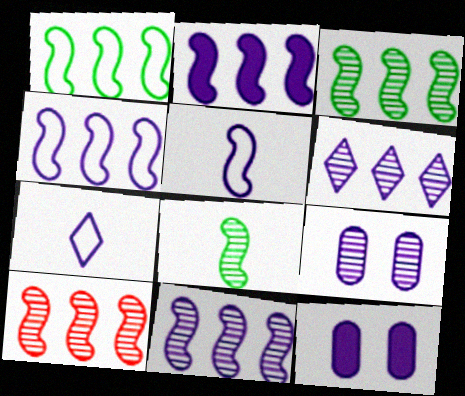[[1, 2, 10], 
[2, 4, 11], 
[2, 7, 9], 
[3, 10, 11], 
[5, 6, 12], 
[7, 11, 12]]